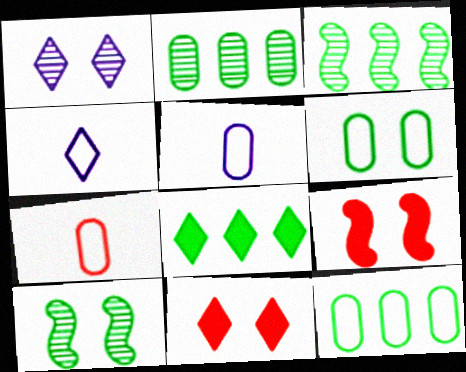[[1, 6, 9], 
[2, 4, 9], 
[3, 5, 11], 
[3, 8, 12]]